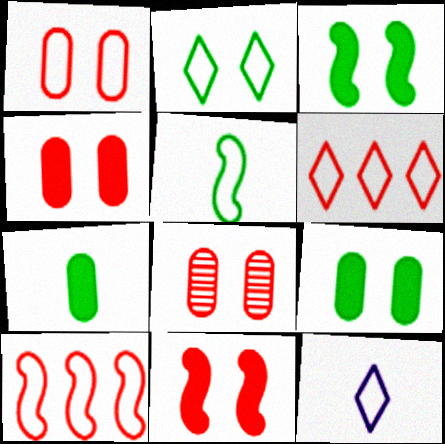[[1, 4, 8], 
[2, 6, 12]]